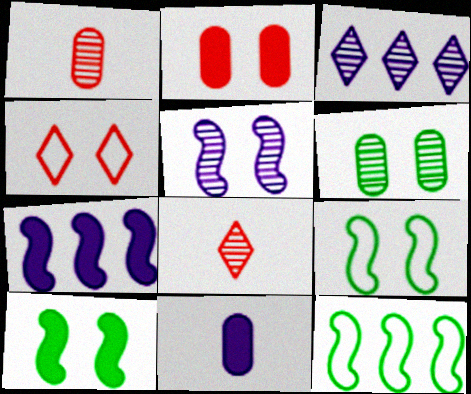[]